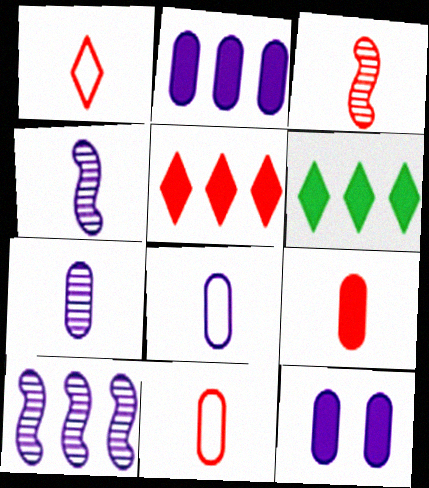[[1, 3, 9]]